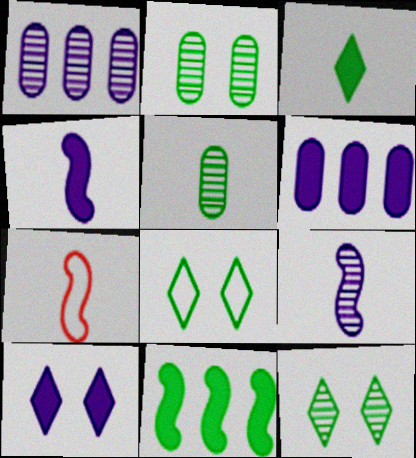[[4, 6, 10], 
[5, 8, 11], 
[6, 7, 12]]